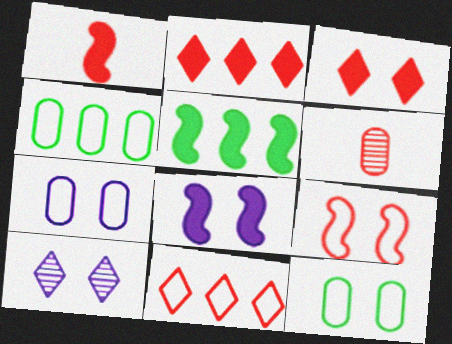[[1, 4, 10], 
[1, 5, 8], 
[2, 6, 9], 
[7, 8, 10]]